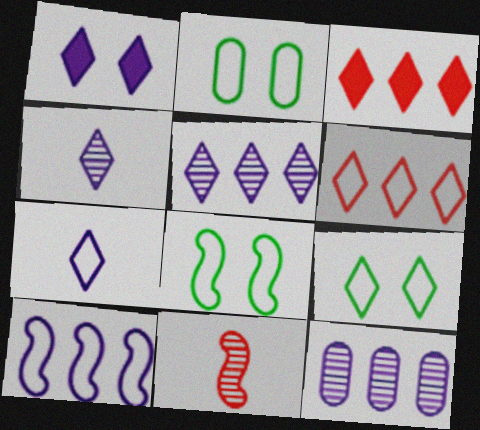[[1, 5, 7], 
[2, 8, 9], 
[3, 4, 9], 
[6, 7, 9]]